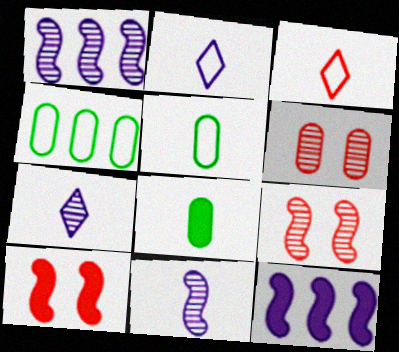[[3, 8, 11], 
[4, 7, 10]]